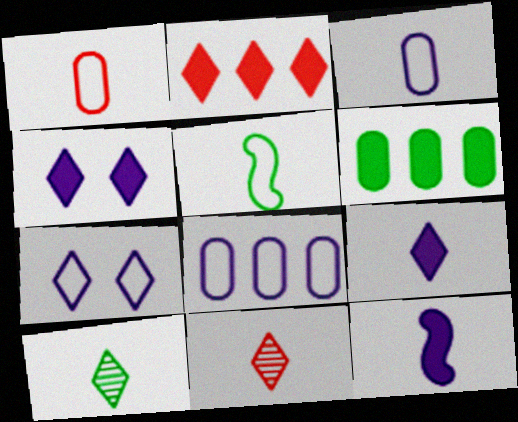[[1, 10, 12], 
[2, 7, 10]]